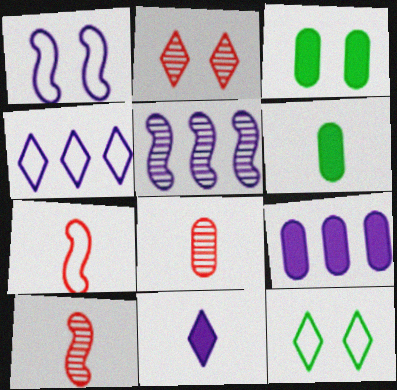[[1, 2, 3], 
[3, 4, 10], 
[4, 5, 9], 
[9, 10, 12]]